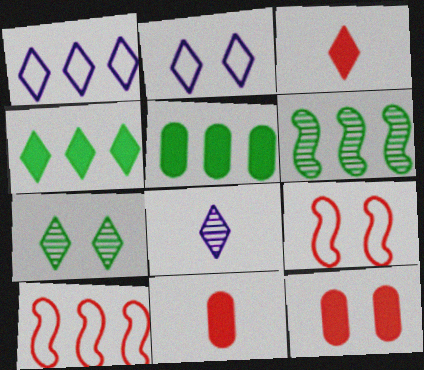[[1, 3, 7], 
[2, 6, 11], 
[5, 8, 9]]